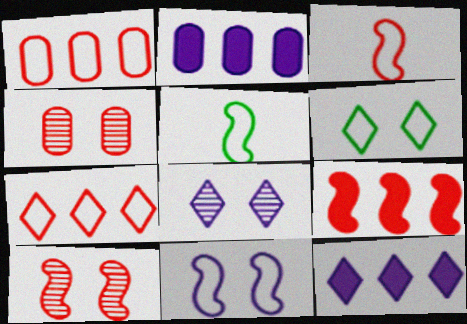[[3, 9, 10], 
[4, 5, 12]]